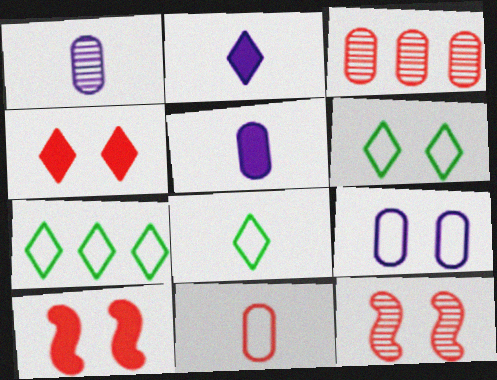[[1, 7, 10], 
[5, 7, 12], 
[6, 7, 8]]